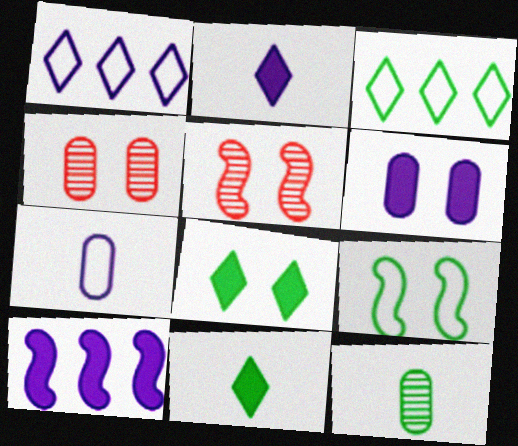[[2, 6, 10]]